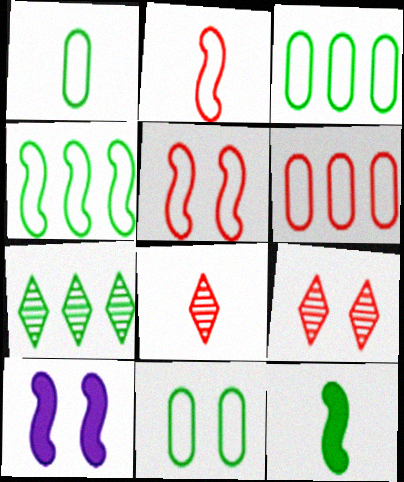[[1, 3, 11], 
[3, 8, 10], 
[7, 11, 12], 
[9, 10, 11]]